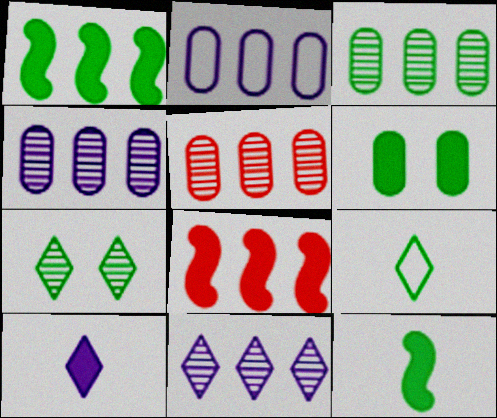[[3, 4, 5], 
[6, 8, 10]]